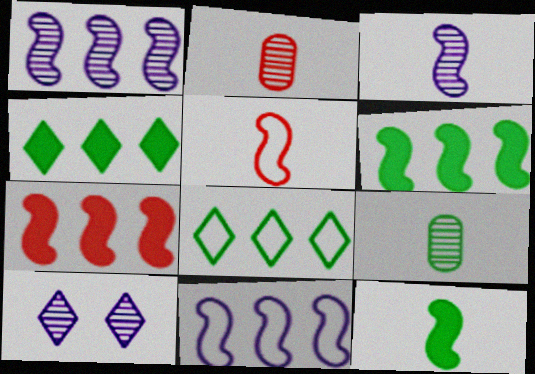[[3, 5, 12]]